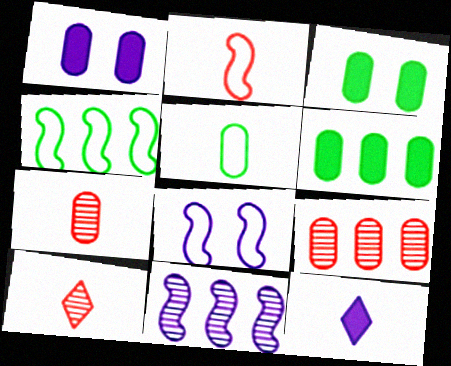[[1, 4, 10], 
[1, 5, 9], 
[2, 4, 8], 
[6, 8, 10]]